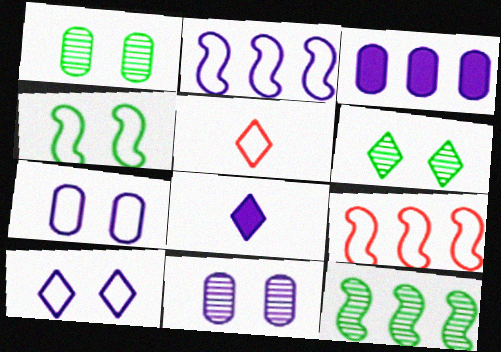[[1, 8, 9], 
[2, 8, 11]]